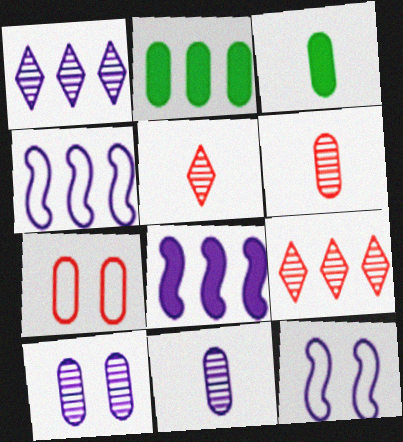[[2, 4, 9], 
[2, 5, 12], 
[2, 7, 11], 
[3, 9, 12]]